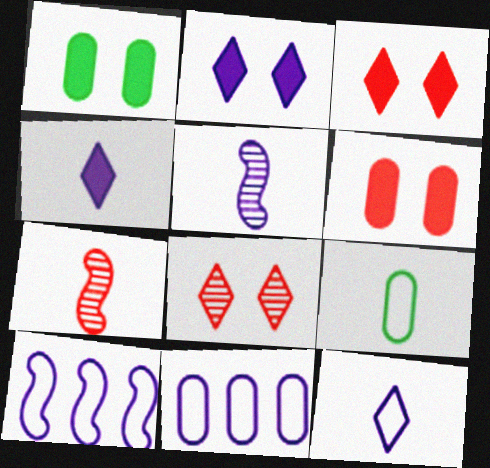[[2, 5, 11], 
[4, 7, 9]]